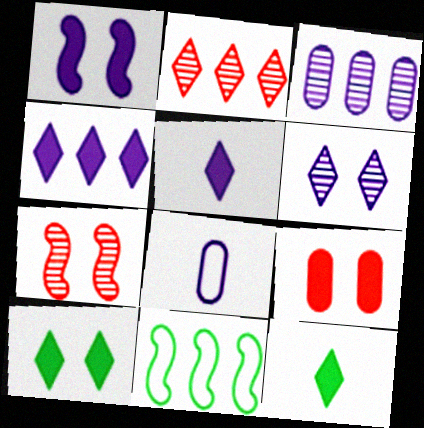[[1, 9, 10]]